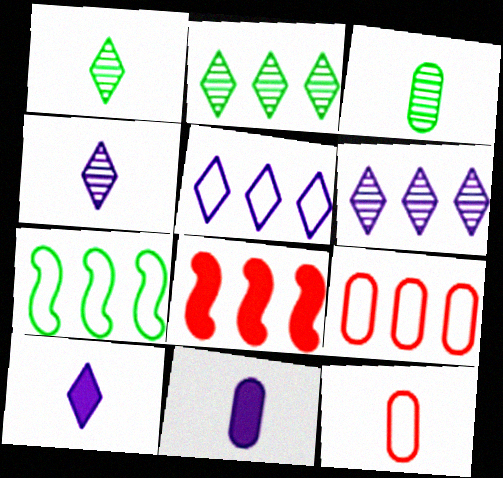[[3, 11, 12], 
[5, 7, 9]]